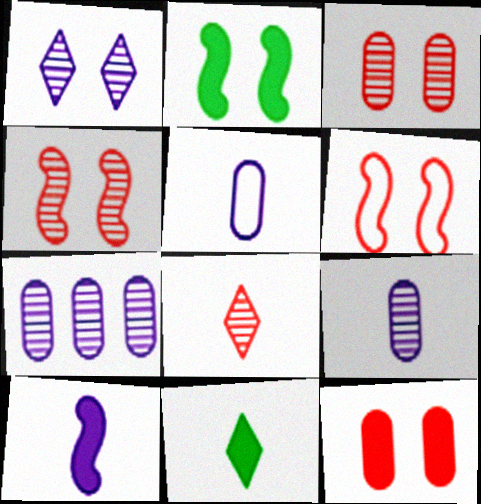[[6, 7, 11]]